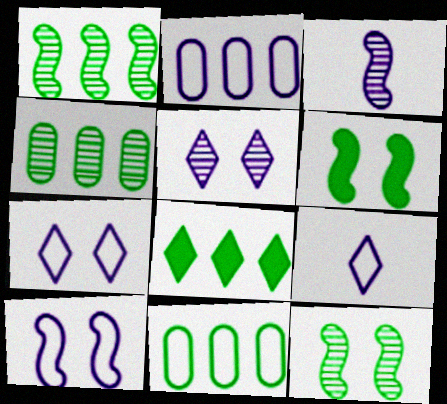[[1, 8, 11], 
[2, 9, 10]]